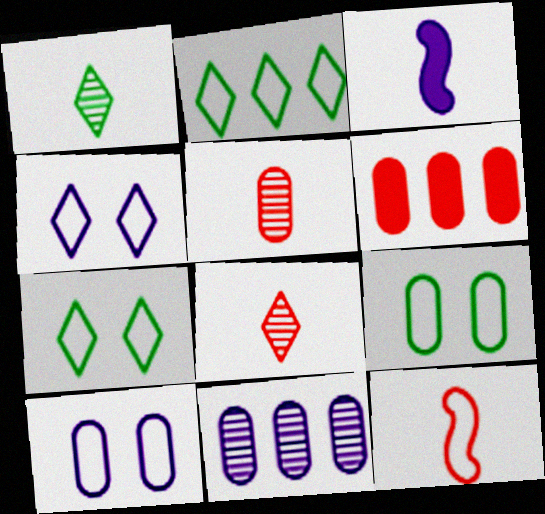[[2, 10, 12], 
[3, 4, 11]]